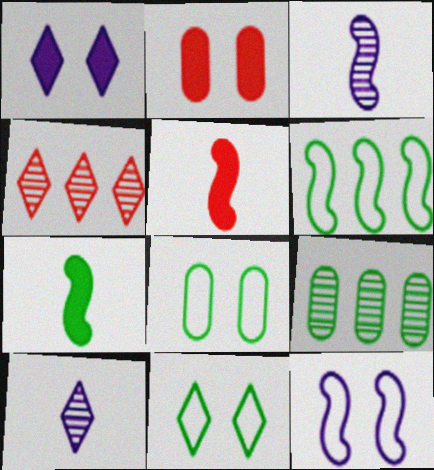[[2, 6, 10], 
[7, 9, 11]]